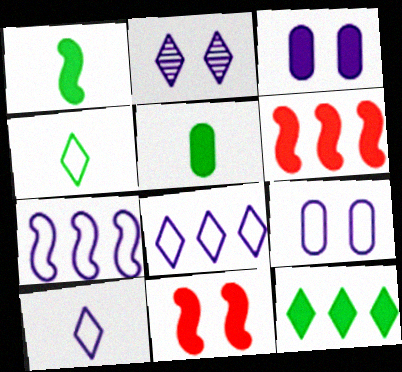[[7, 9, 10]]